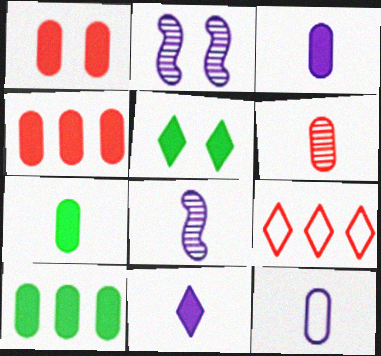[[1, 3, 10], 
[2, 7, 9], 
[6, 7, 12], 
[8, 11, 12]]